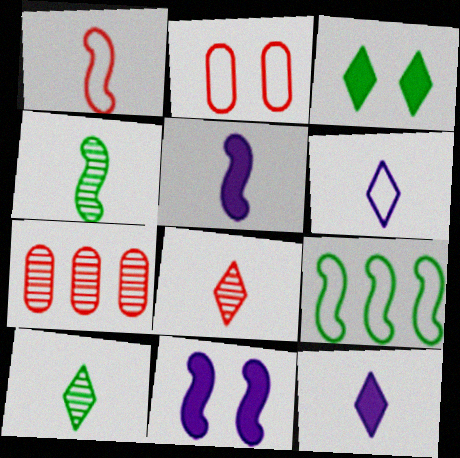[[1, 4, 5], 
[2, 6, 9]]